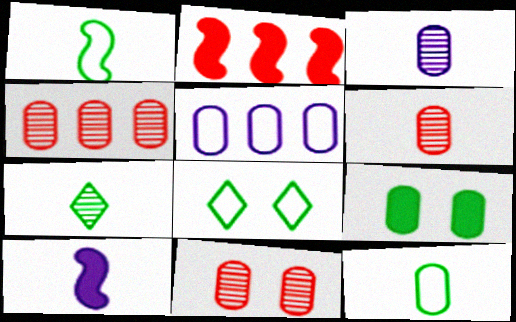[[2, 3, 8], 
[4, 6, 11], 
[4, 8, 10], 
[5, 6, 9]]